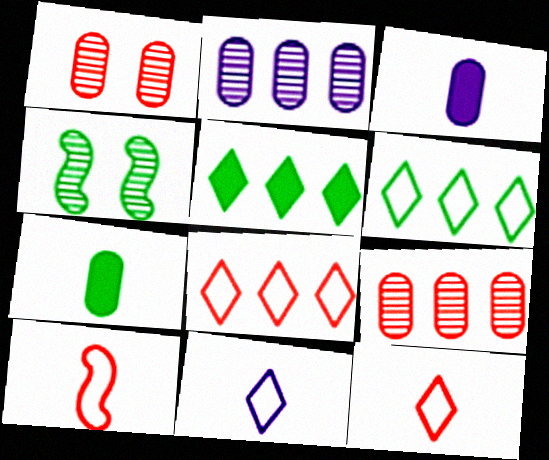[[3, 4, 8], 
[4, 6, 7]]